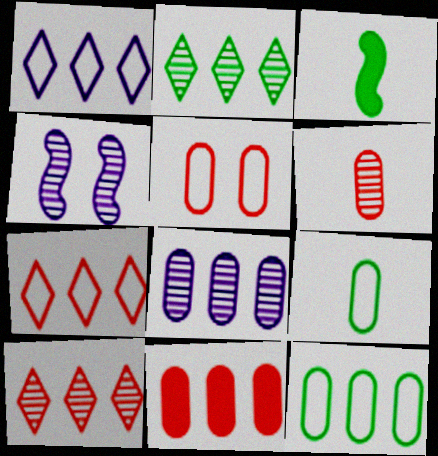[[2, 4, 6], 
[5, 6, 11], 
[8, 11, 12]]